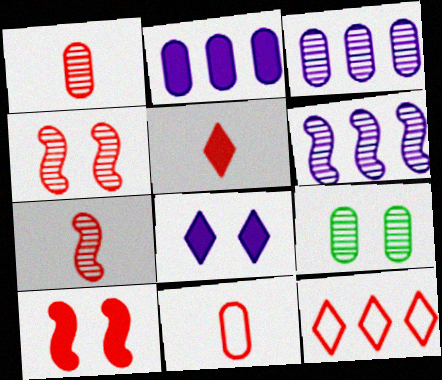[[1, 3, 9], 
[1, 10, 12], 
[2, 9, 11], 
[5, 7, 11]]